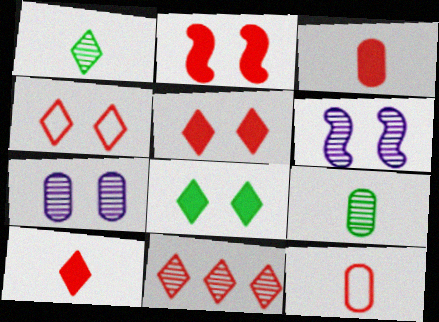[[2, 11, 12], 
[4, 10, 11], 
[6, 9, 11]]